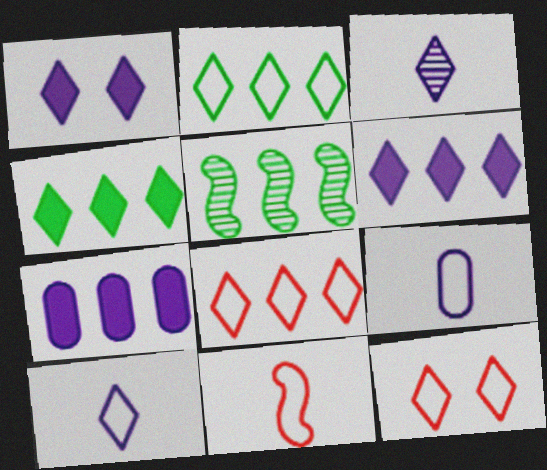[[2, 10, 12], 
[3, 4, 12], 
[5, 7, 8]]